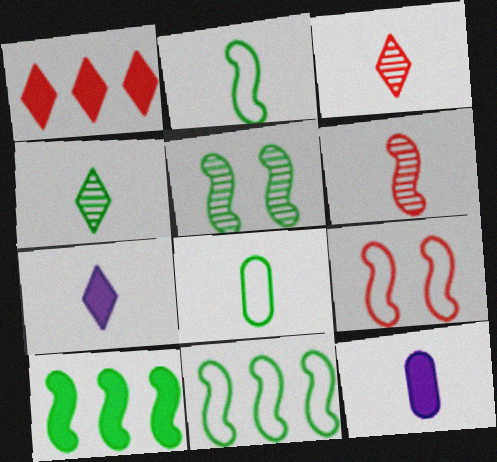[[2, 3, 12], 
[2, 5, 10], 
[6, 7, 8]]